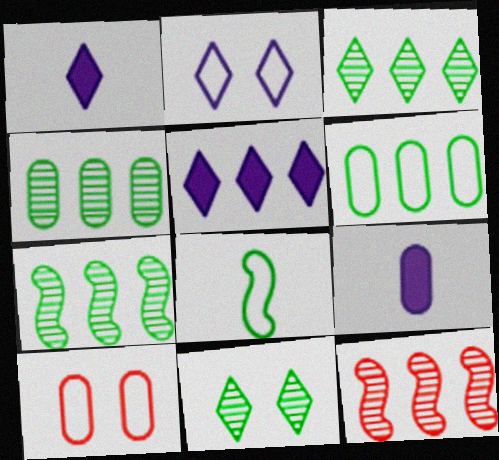[[1, 7, 10], 
[3, 4, 7], 
[4, 9, 10], 
[5, 6, 12]]